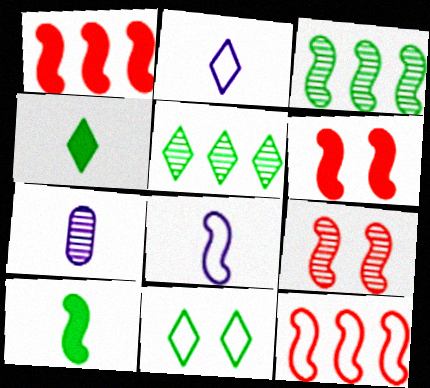[[1, 7, 11], 
[3, 6, 8], 
[4, 5, 11], 
[5, 7, 9]]